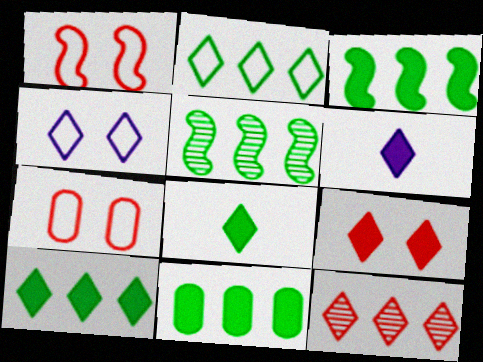[[2, 5, 11], 
[3, 10, 11], 
[4, 8, 12], 
[5, 6, 7], 
[6, 9, 10]]